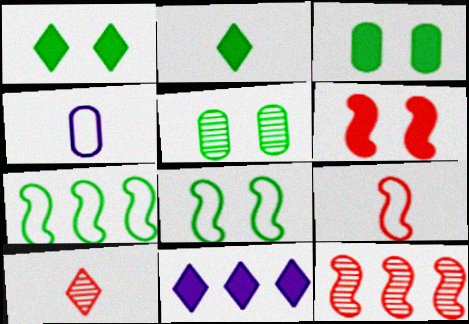[[1, 4, 12], 
[1, 5, 8], 
[2, 5, 7], 
[5, 9, 11], 
[6, 9, 12]]